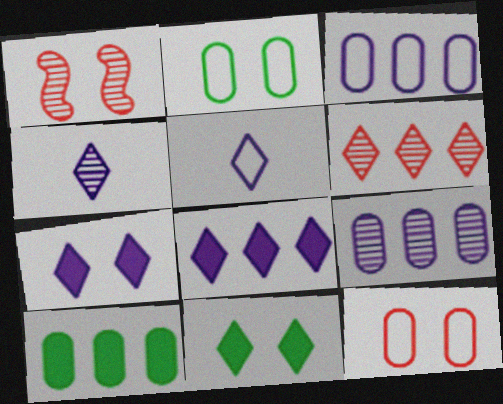[[1, 2, 7], 
[1, 5, 10], 
[5, 6, 11]]